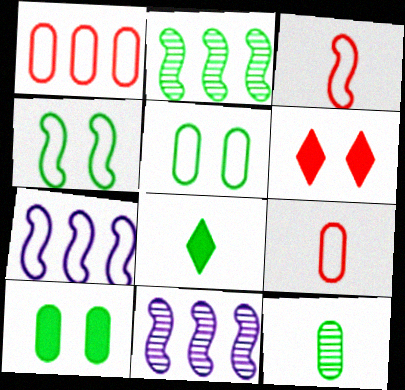[[2, 5, 8], 
[3, 4, 7], 
[6, 7, 12]]